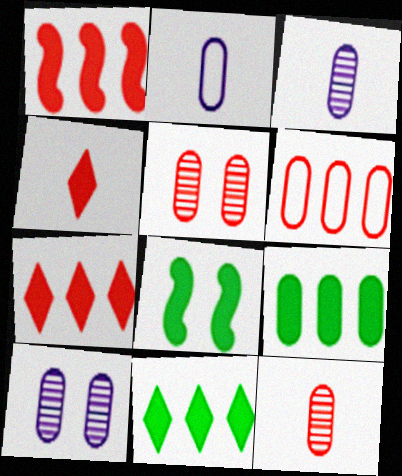[[2, 5, 9]]